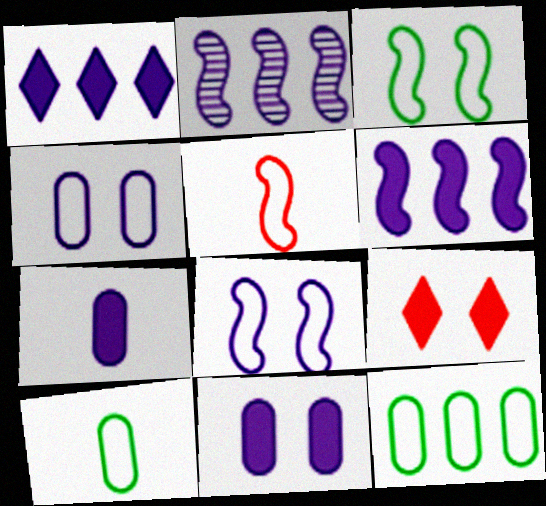[[2, 9, 10]]